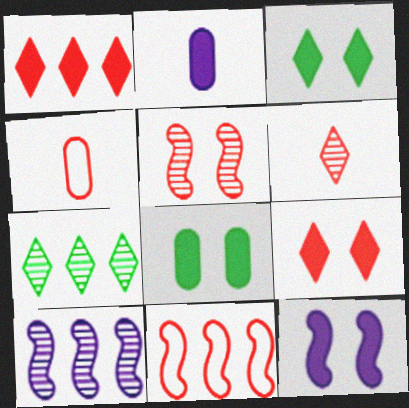[[1, 4, 5], 
[3, 4, 10], 
[4, 7, 12], 
[8, 9, 12]]